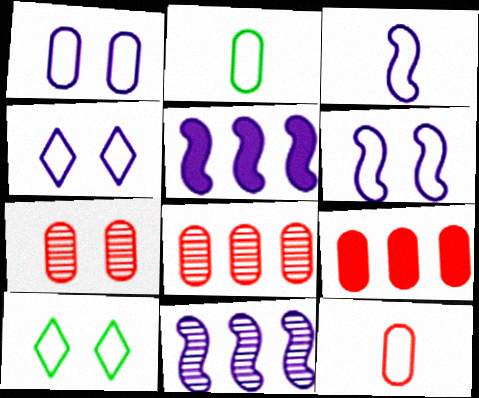[[1, 4, 6], 
[7, 9, 12]]